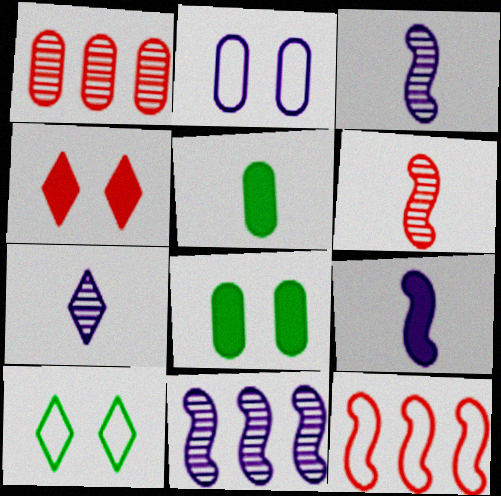[[1, 2, 5], 
[1, 9, 10], 
[7, 8, 12]]